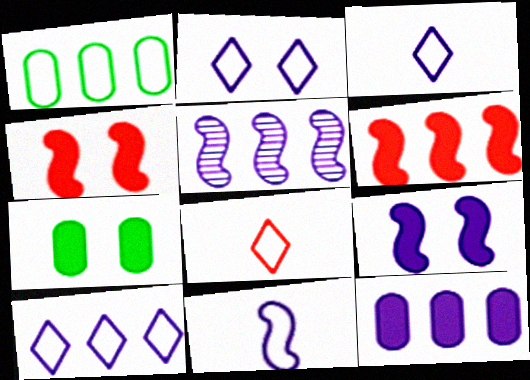[[2, 3, 10], 
[5, 7, 8], 
[5, 9, 11], 
[5, 10, 12]]